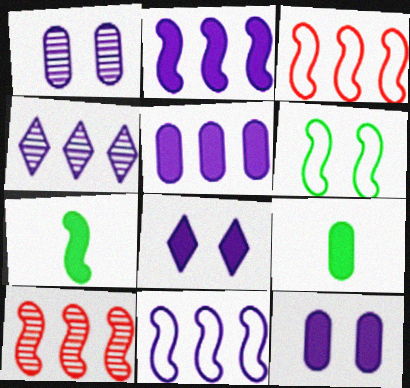[[4, 5, 11]]